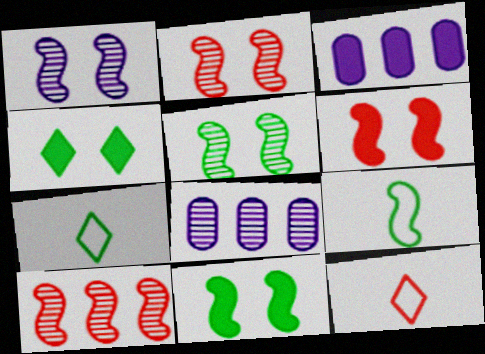[[1, 2, 5], 
[2, 3, 7], 
[3, 5, 12], 
[6, 7, 8], 
[8, 11, 12]]